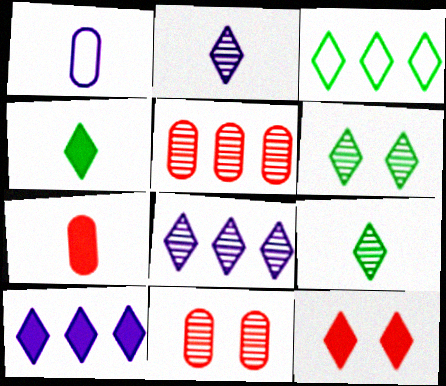[[2, 3, 12], 
[3, 4, 6], 
[4, 10, 12]]